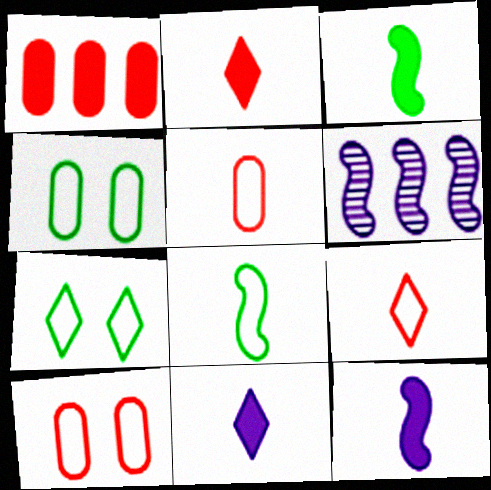[[2, 4, 6]]